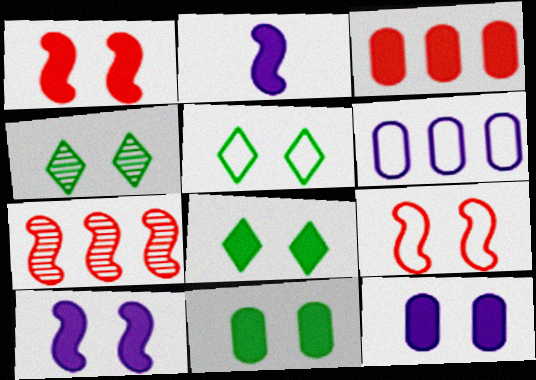[[1, 8, 12], 
[2, 3, 8], 
[4, 5, 8], 
[4, 9, 12]]